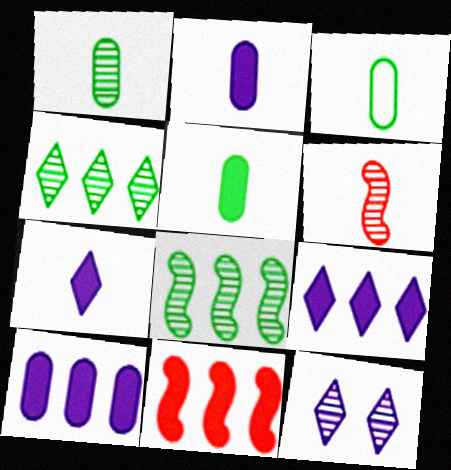[[1, 3, 5], 
[3, 6, 7], 
[3, 11, 12]]